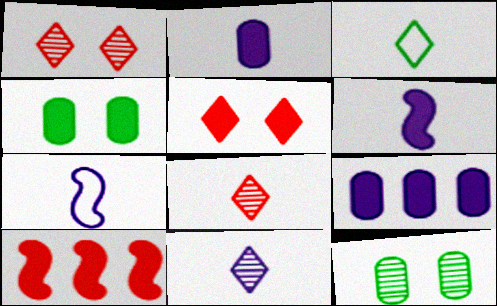[[2, 7, 11]]